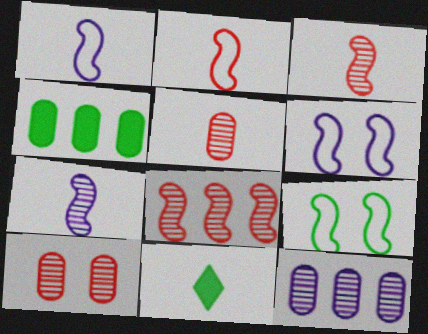[[1, 5, 11]]